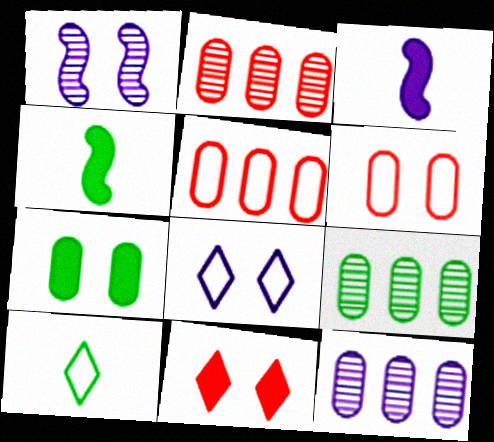[[2, 4, 8], 
[2, 9, 12], 
[3, 8, 12]]